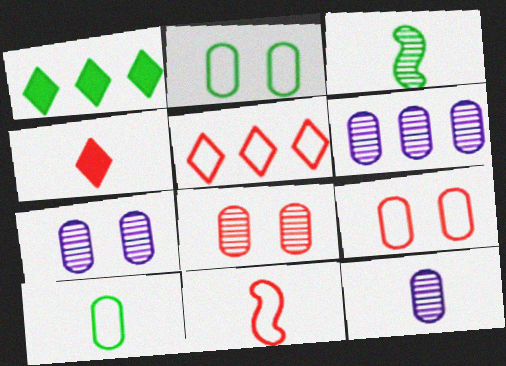[[1, 2, 3], 
[1, 7, 11], 
[5, 9, 11], 
[6, 7, 12]]